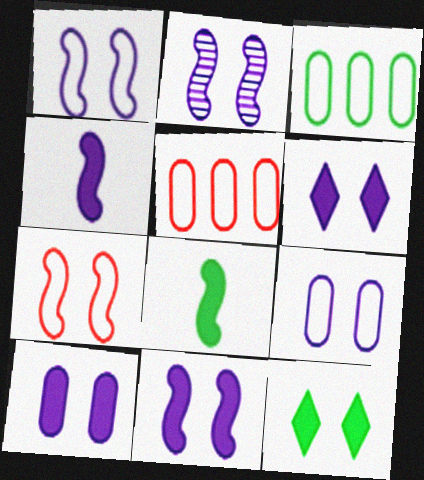[[1, 2, 11], 
[2, 6, 9], 
[6, 10, 11]]